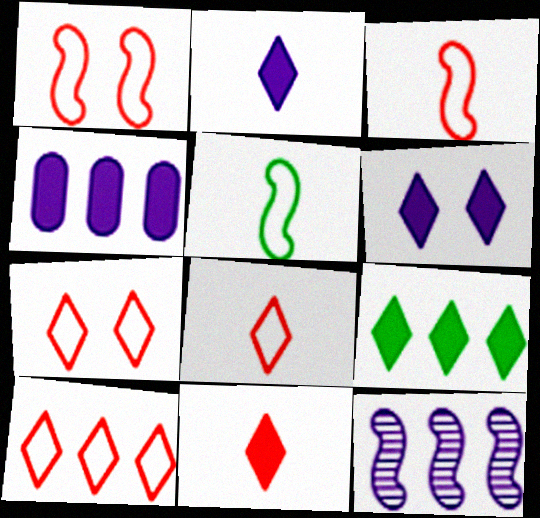[[6, 9, 11], 
[7, 8, 10]]